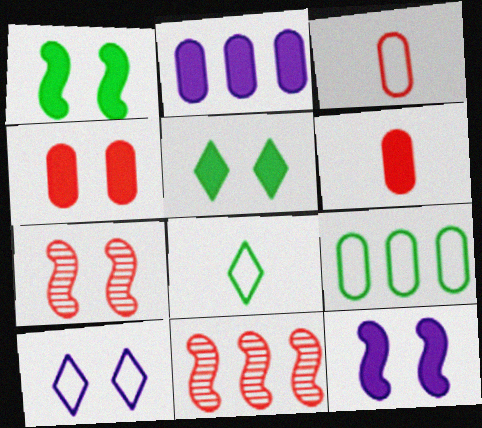[[2, 7, 8], 
[4, 5, 12]]